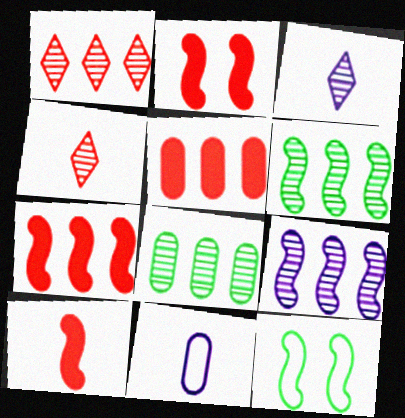[[1, 8, 9], 
[2, 7, 10], 
[3, 5, 12], 
[9, 10, 12]]